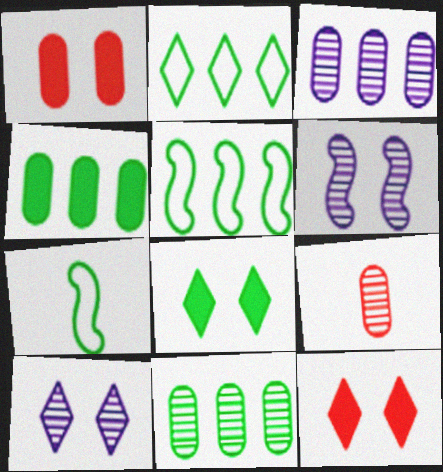[[3, 7, 12], 
[7, 8, 11]]